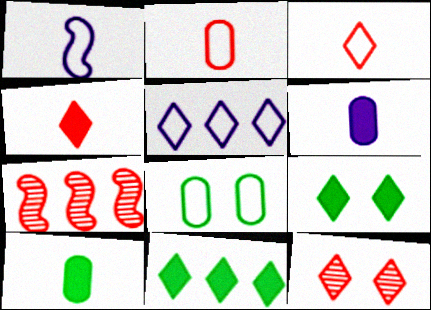[]